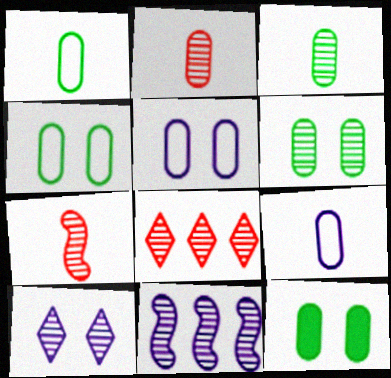[[4, 6, 12]]